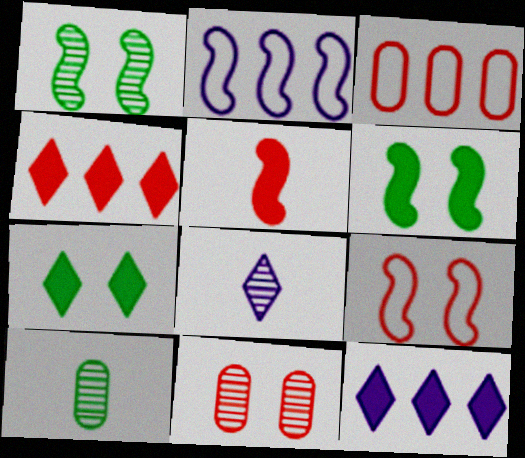[[1, 2, 5], 
[3, 6, 8], 
[9, 10, 12]]